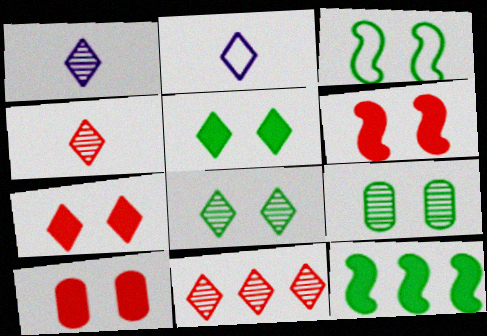[[1, 8, 11], 
[2, 5, 11], 
[3, 5, 9], 
[6, 7, 10]]